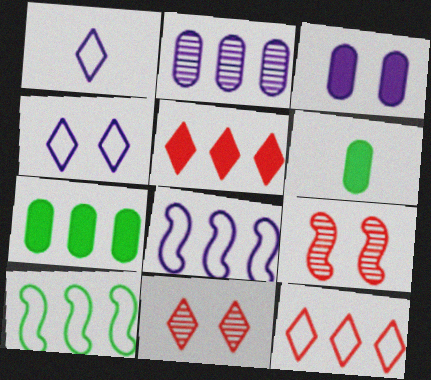[[1, 7, 9], 
[2, 5, 10], 
[6, 8, 11]]